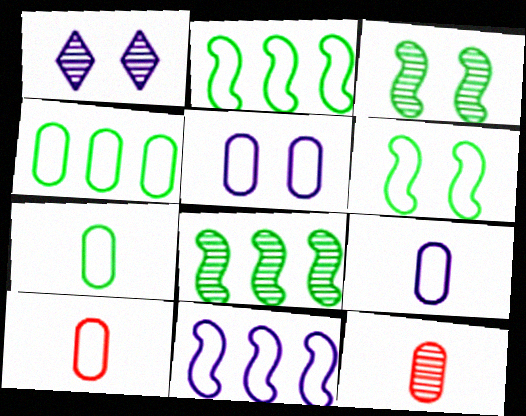[[1, 8, 12], 
[4, 5, 10], 
[7, 9, 10]]